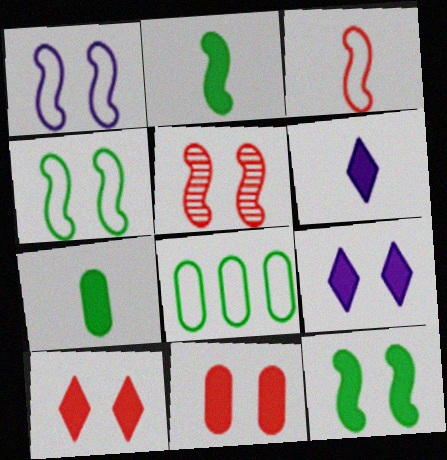[[1, 5, 12], 
[5, 6, 8], 
[9, 11, 12]]